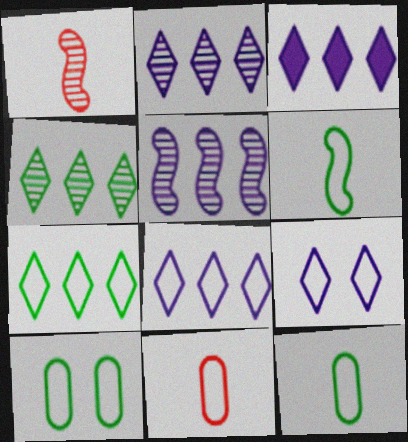[[1, 3, 10], 
[2, 3, 8], 
[6, 7, 10]]